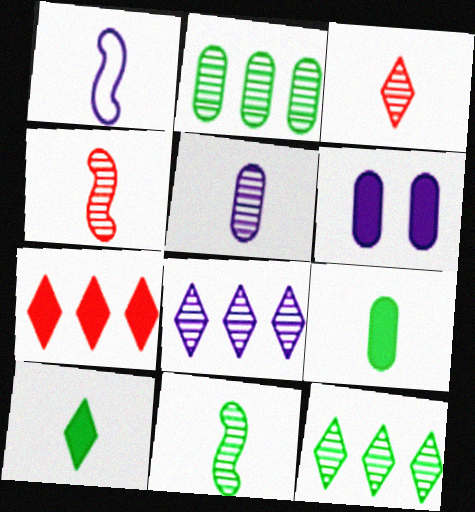[[1, 3, 9], 
[1, 6, 8], 
[3, 5, 11]]